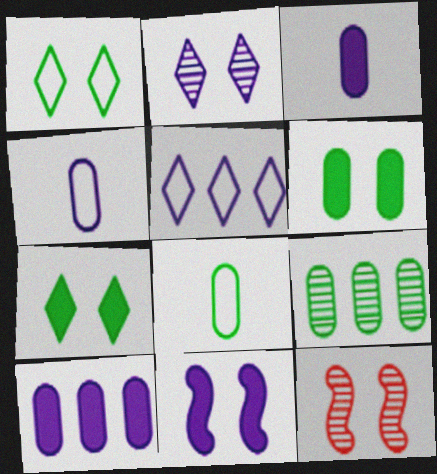[[6, 8, 9]]